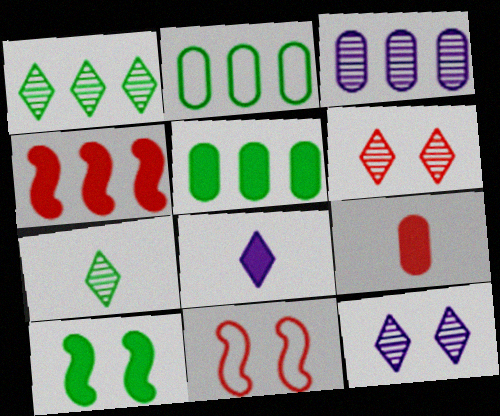[[2, 7, 10]]